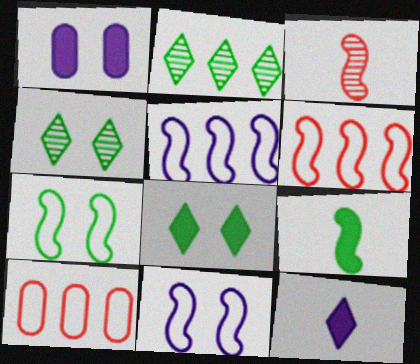[]